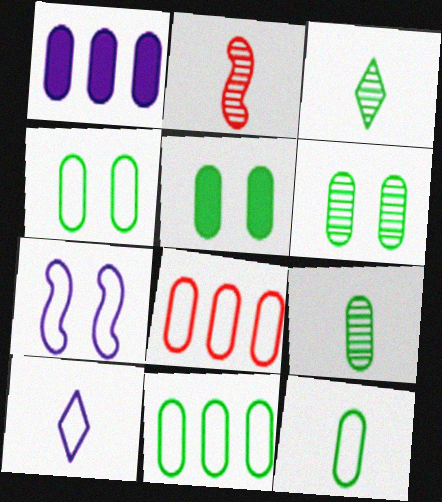[[4, 5, 6], 
[4, 11, 12], 
[5, 9, 11]]